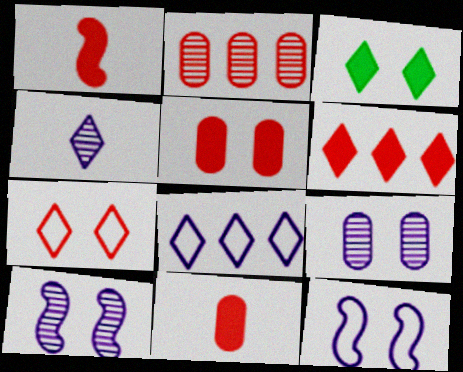[[1, 2, 7], 
[1, 5, 6]]